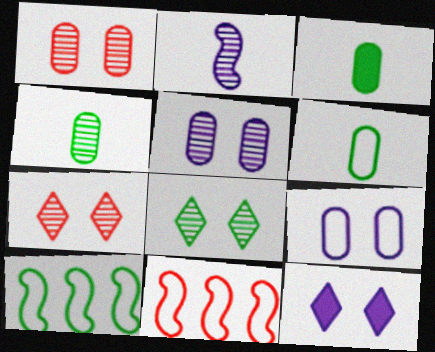[[3, 4, 6], 
[3, 8, 10], 
[4, 11, 12]]